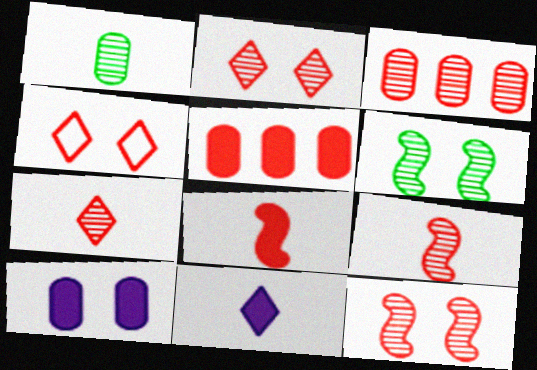[[2, 3, 9], 
[3, 4, 8], 
[3, 7, 12], 
[4, 5, 9], 
[4, 6, 10]]